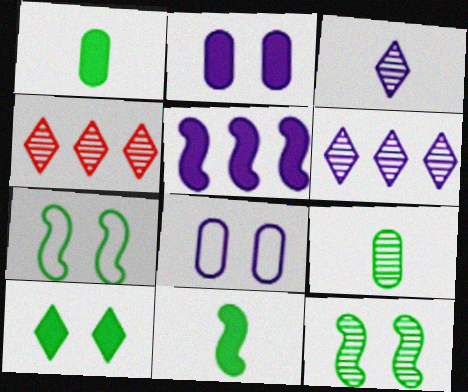[[3, 5, 8], 
[4, 8, 11]]